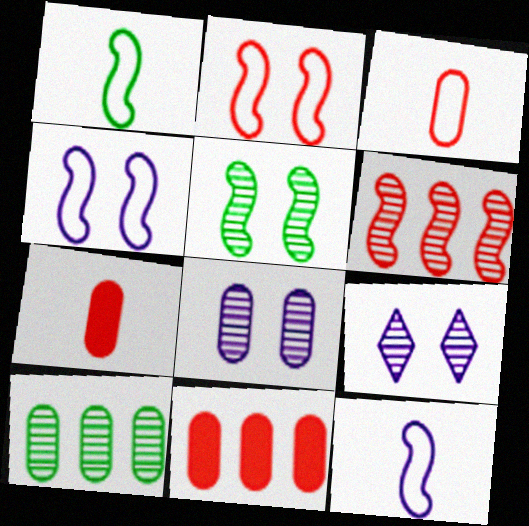[[1, 9, 11]]